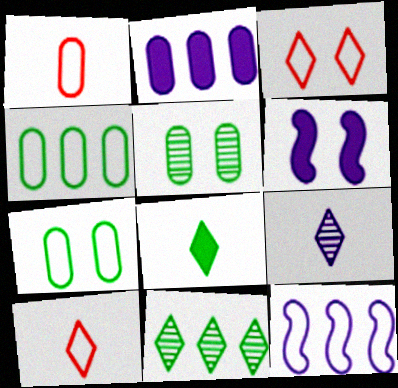[[1, 2, 5], 
[1, 6, 11], 
[3, 5, 6], 
[7, 10, 12], 
[8, 9, 10]]